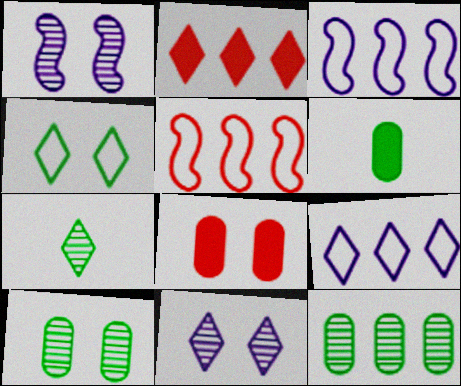[[1, 4, 8], 
[2, 3, 12], 
[3, 7, 8], 
[5, 6, 11]]